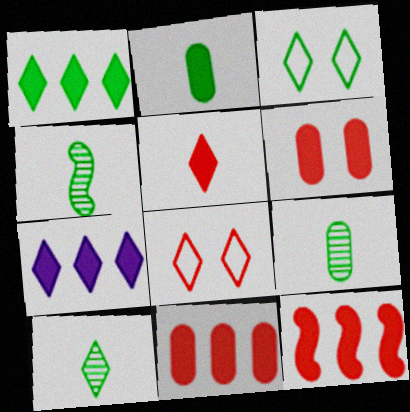[[1, 3, 10], 
[4, 9, 10], 
[5, 6, 12], 
[7, 8, 10]]